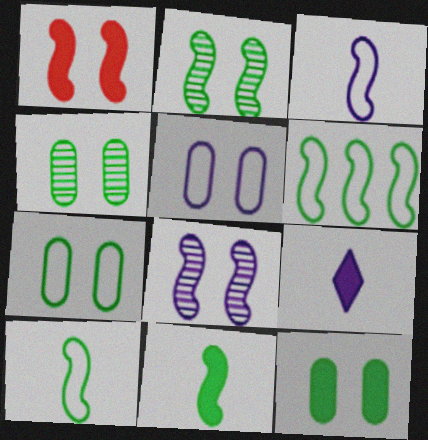[[2, 6, 11], 
[4, 7, 12]]